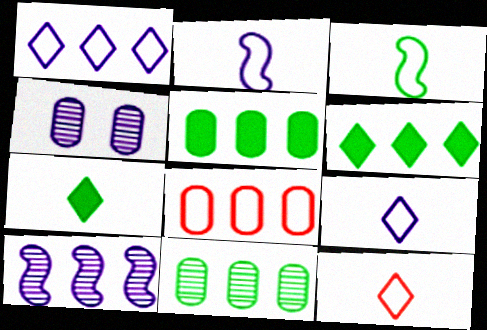[[6, 8, 10]]